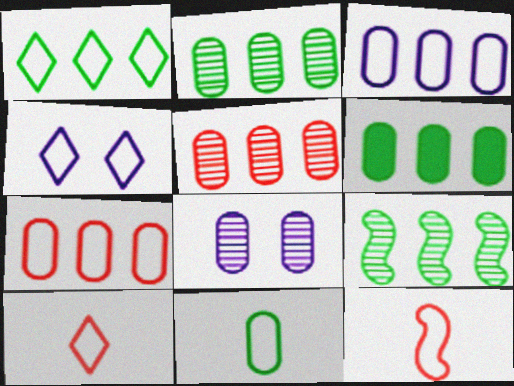[[1, 4, 10], 
[1, 6, 9], 
[3, 5, 6]]